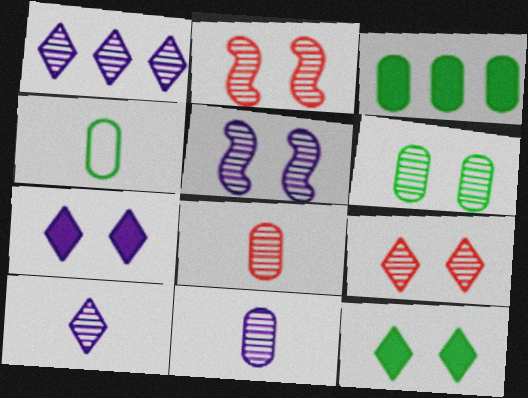[[1, 5, 11], 
[3, 4, 6], 
[5, 6, 9]]